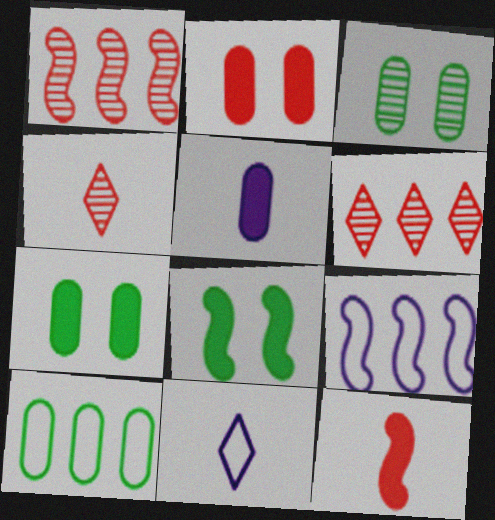[[1, 7, 11], 
[4, 7, 9]]